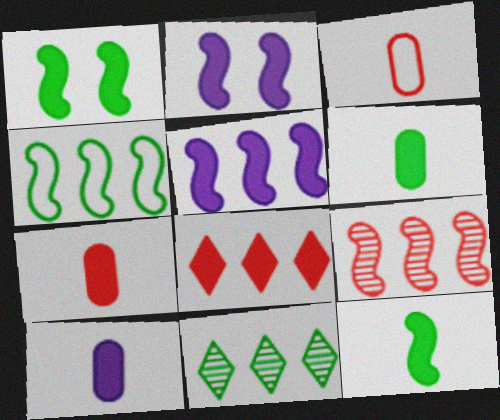[[1, 8, 10], 
[2, 3, 11], 
[2, 6, 8], 
[4, 5, 9], 
[6, 7, 10]]